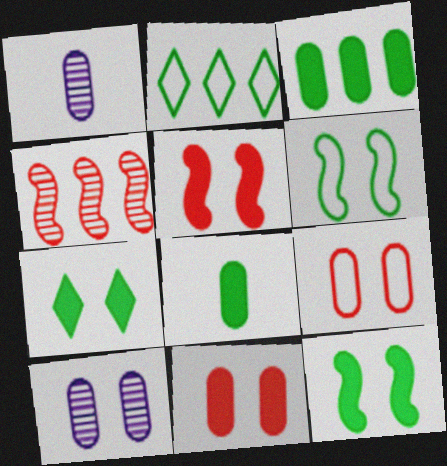[[1, 2, 5], 
[1, 3, 9]]